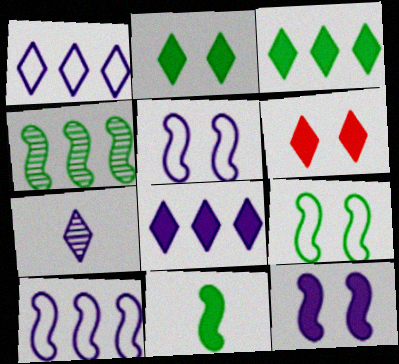[[4, 9, 11]]